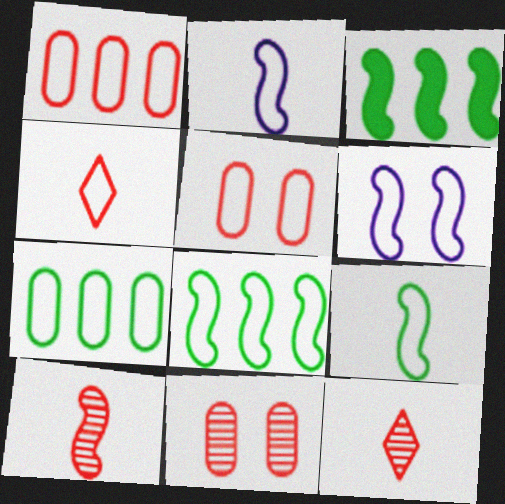[[3, 6, 10], 
[4, 6, 7]]